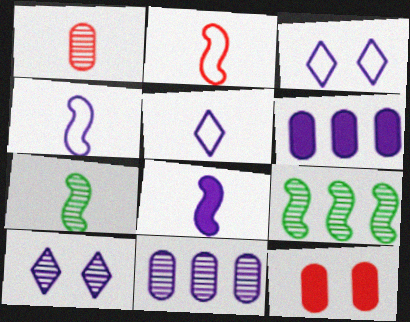[[1, 9, 10], 
[2, 7, 8], 
[3, 8, 11], 
[4, 6, 10], 
[5, 9, 12]]